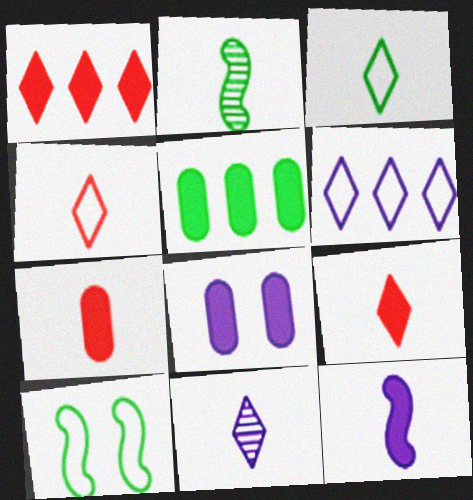[[3, 9, 11], 
[5, 7, 8]]